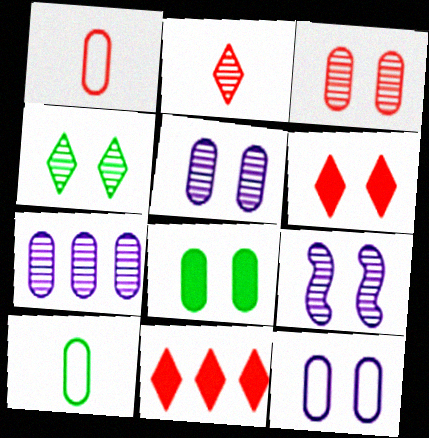[[1, 7, 8], 
[3, 4, 9], 
[3, 8, 12], 
[9, 10, 11]]